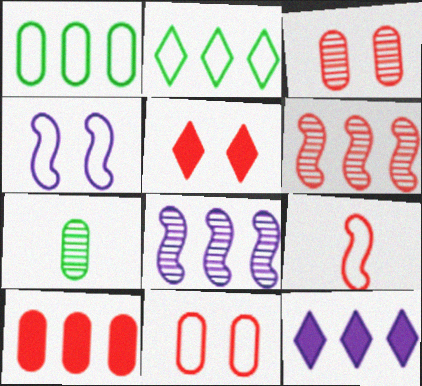[[1, 6, 12], 
[2, 8, 10]]